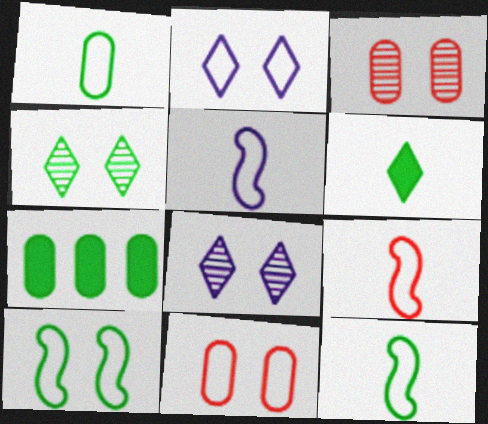[[2, 10, 11], 
[4, 7, 12], 
[5, 9, 12], 
[7, 8, 9]]